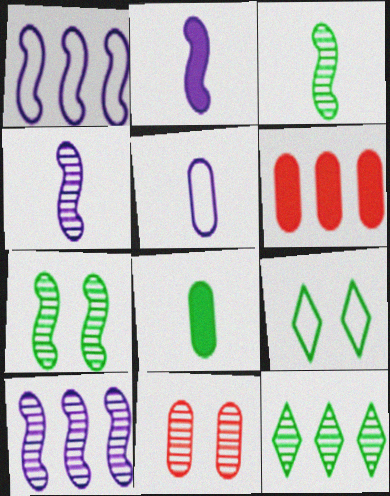[[1, 6, 12], 
[4, 6, 9], 
[4, 11, 12]]